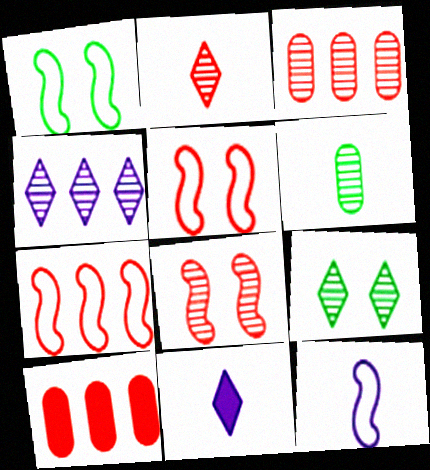[[1, 3, 11], 
[1, 7, 12], 
[2, 3, 8], 
[2, 4, 9], 
[2, 5, 10], 
[4, 6, 8], 
[9, 10, 12]]